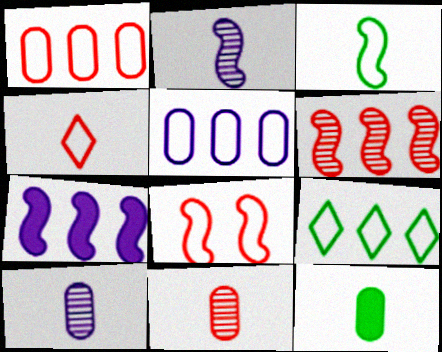[[1, 4, 8], 
[2, 4, 12]]